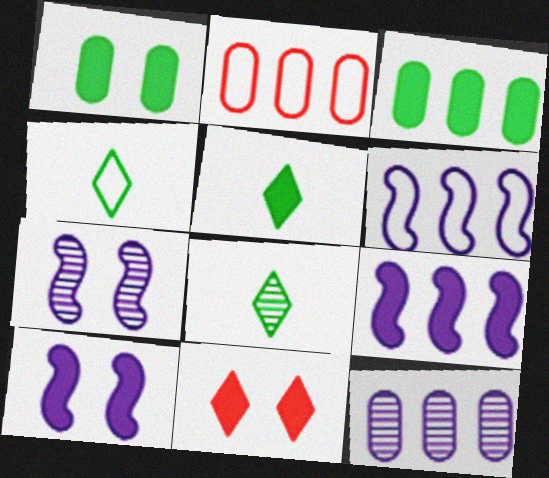[[1, 10, 11], 
[2, 3, 12], 
[2, 5, 7], 
[2, 8, 10], 
[4, 5, 8]]